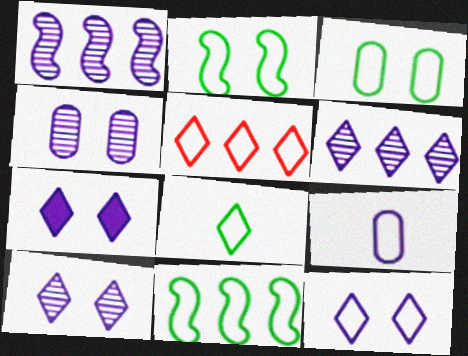[[1, 7, 9], 
[2, 5, 9], 
[3, 8, 11], 
[5, 8, 12], 
[7, 10, 12]]